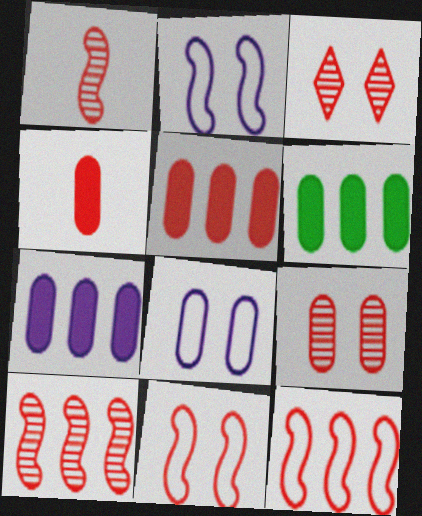[[3, 4, 12], 
[5, 6, 7]]